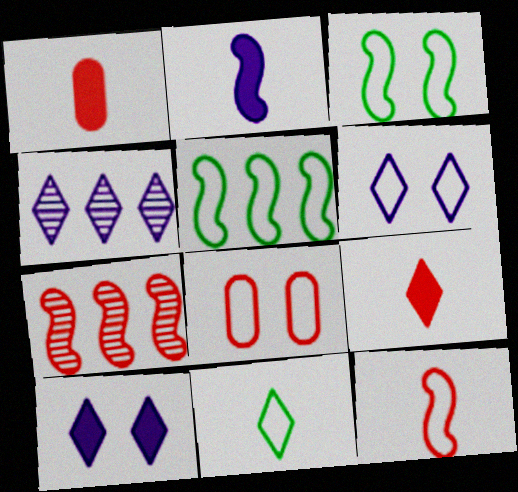[[1, 3, 4], 
[2, 3, 7], 
[3, 6, 8], 
[7, 8, 9]]